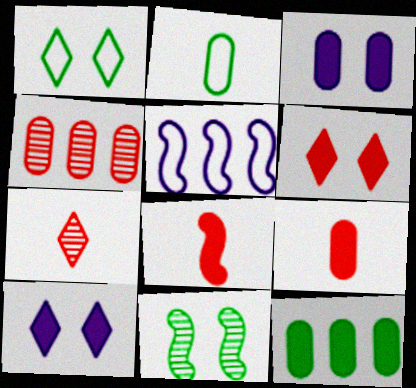[[2, 3, 4], 
[3, 9, 12], 
[5, 8, 11], 
[8, 10, 12]]